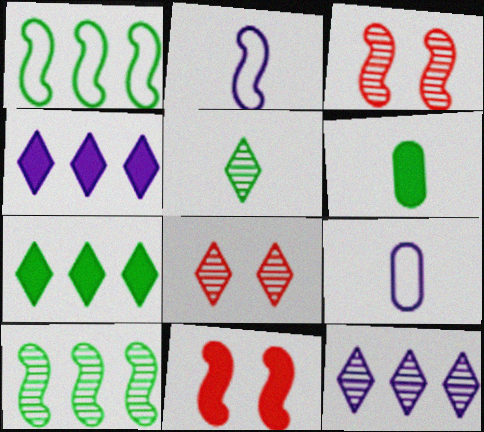[[2, 10, 11], 
[3, 7, 9], 
[4, 6, 11], 
[5, 8, 12]]